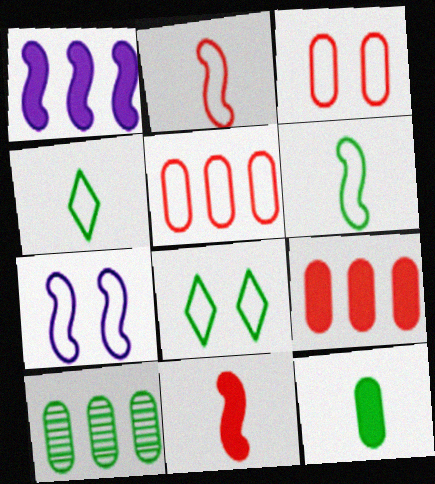[[3, 7, 8], 
[4, 5, 7]]